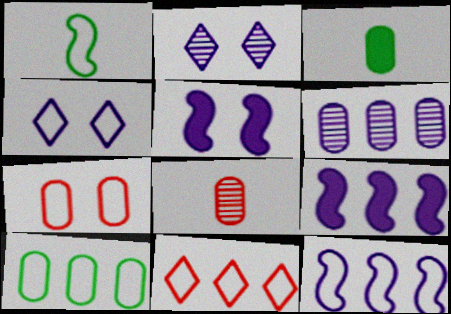[[3, 6, 7], 
[10, 11, 12]]